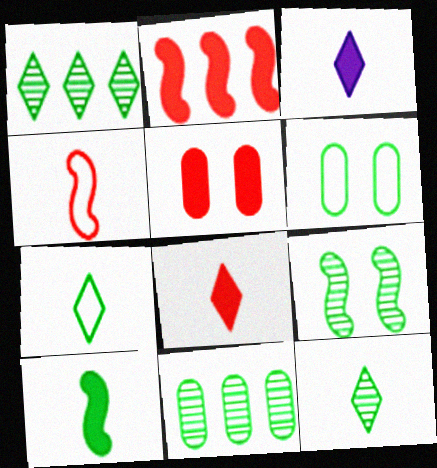[[1, 6, 10], 
[2, 5, 8], 
[9, 11, 12]]